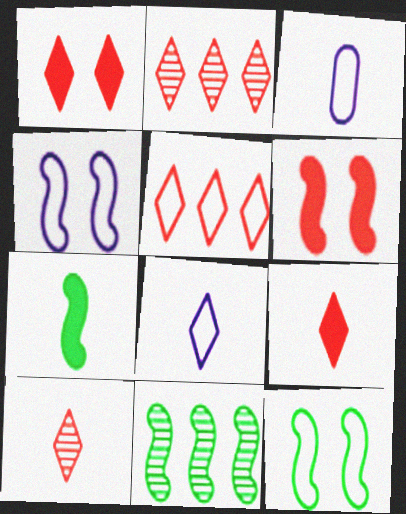[[1, 3, 11], 
[1, 5, 10], 
[3, 5, 12], 
[3, 7, 10], 
[7, 11, 12]]